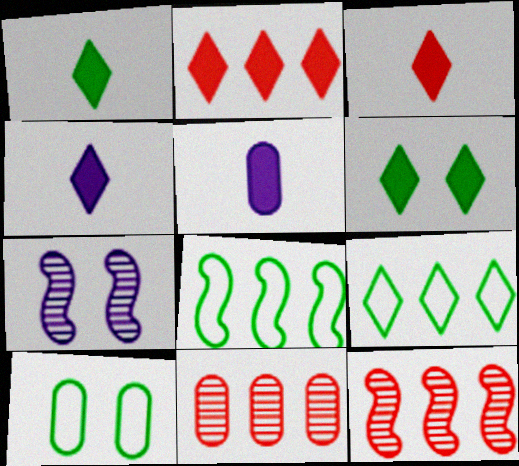[[1, 3, 4], 
[2, 4, 6], 
[4, 10, 12], 
[5, 10, 11]]